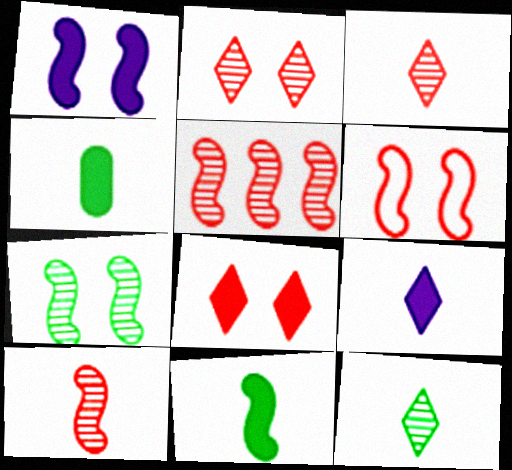[[1, 6, 7]]